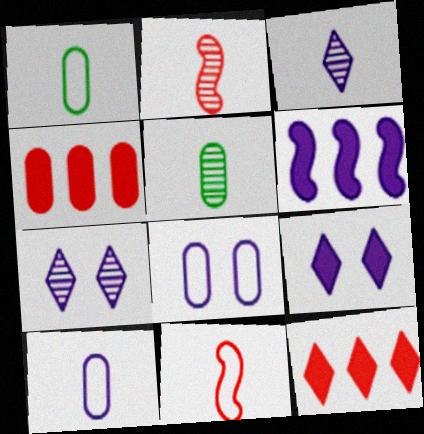[[2, 3, 5], 
[3, 6, 8], 
[4, 5, 8], 
[6, 7, 10]]